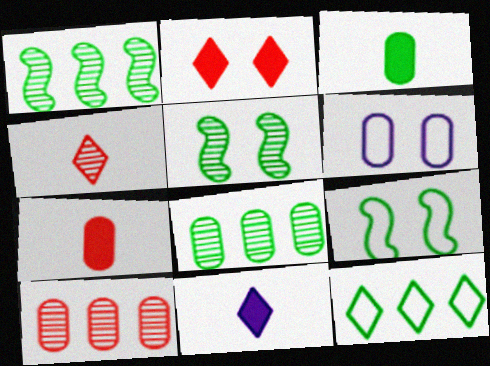[[2, 5, 6], 
[3, 5, 12], 
[3, 6, 10], 
[6, 7, 8], 
[9, 10, 11]]